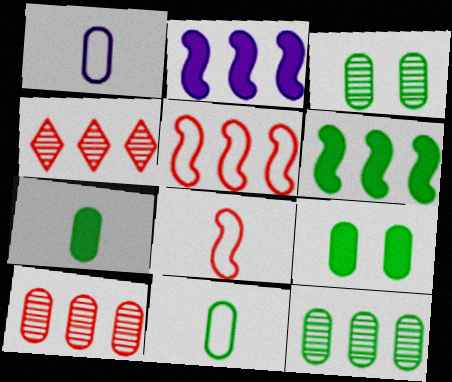[[1, 9, 10], 
[9, 11, 12]]